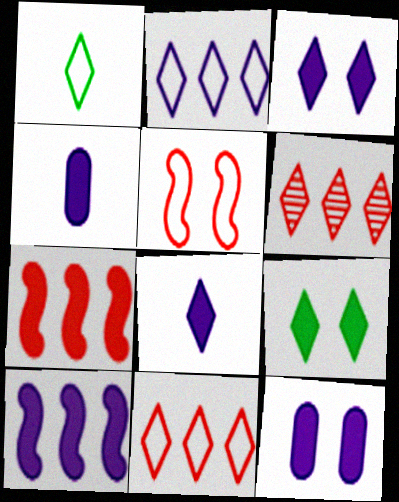[[1, 3, 6], 
[3, 4, 10], 
[4, 7, 9], 
[8, 10, 12]]